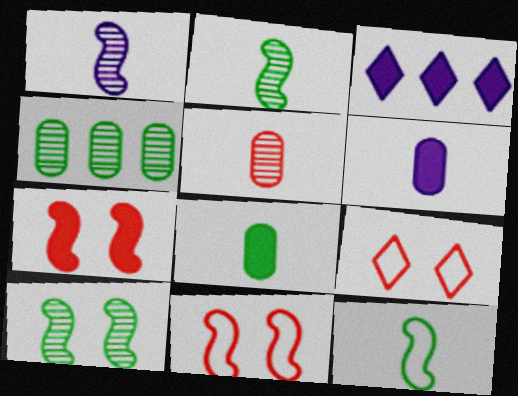[[3, 7, 8]]